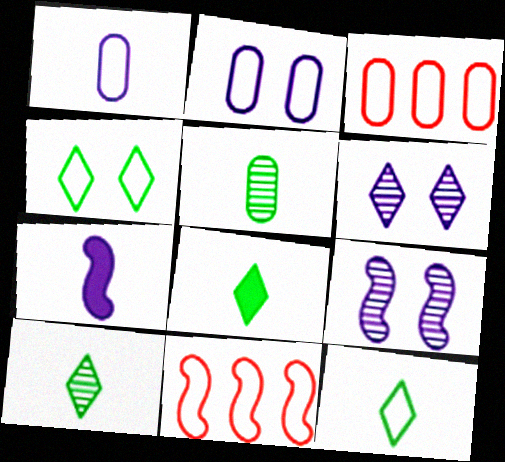[[1, 4, 11], 
[2, 11, 12], 
[3, 8, 9], 
[8, 10, 12]]